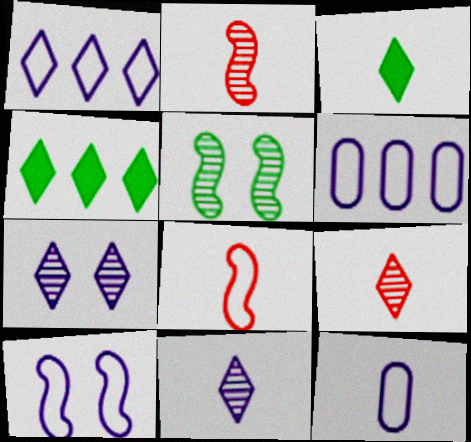[[1, 10, 12], 
[2, 3, 12]]